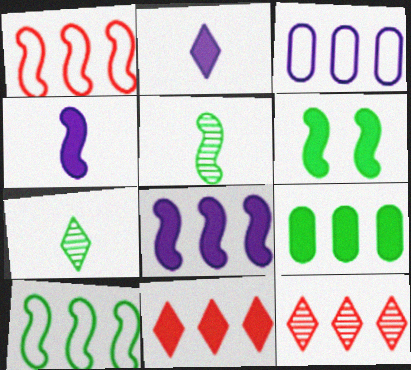[[5, 6, 10], 
[8, 9, 11]]